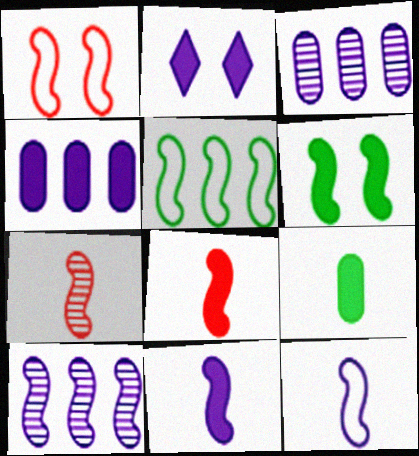[[1, 5, 12], 
[2, 3, 12], 
[2, 4, 11]]